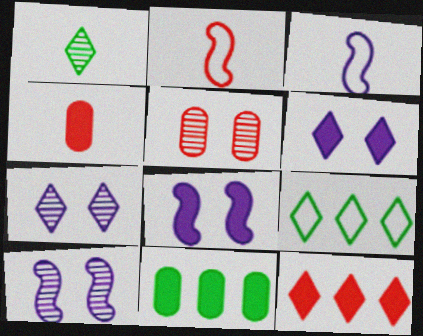[[1, 3, 4], 
[2, 5, 12], 
[2, 7, 11], 
[4, 9, 10]]